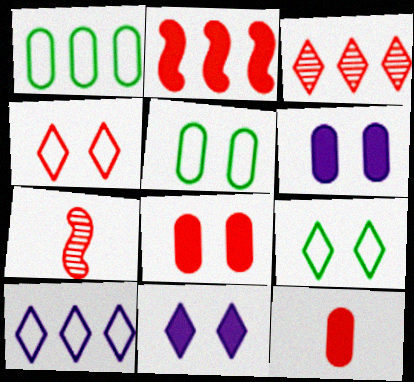[[1, 7, 11]]